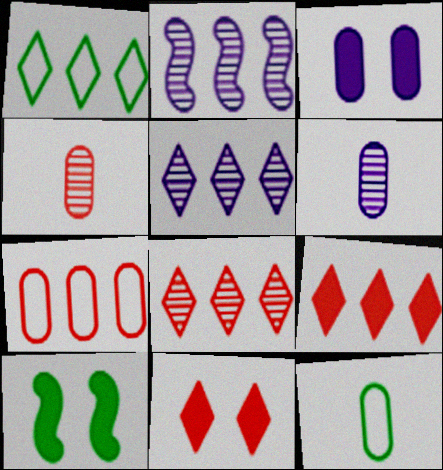[[1, 5, 9], 
[2, 11, 12], 
[3, 10, 11]]